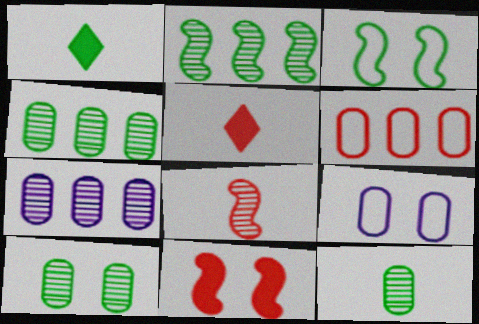[[1, 3, 4], 
[2, 5, 9], 
[3, 5, 7], 
[4, 10, 12]]